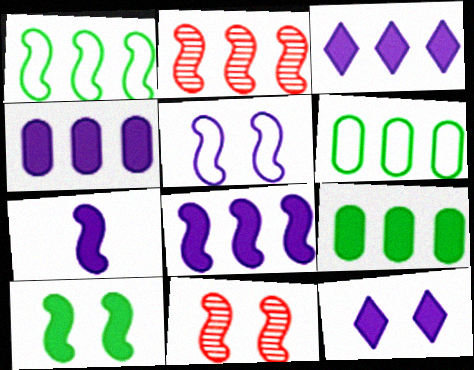[[1, 2, 8], 
[1, 7, 11], 
[2, 3, 6], 
[3, 4, 8], 
[4, 7, 12], 
[5, 10, 11]]